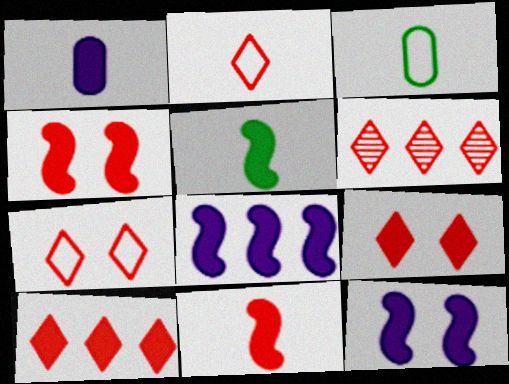[[2, 6, 9], 
[3, 6, 12], 
[4, 5, 8]]